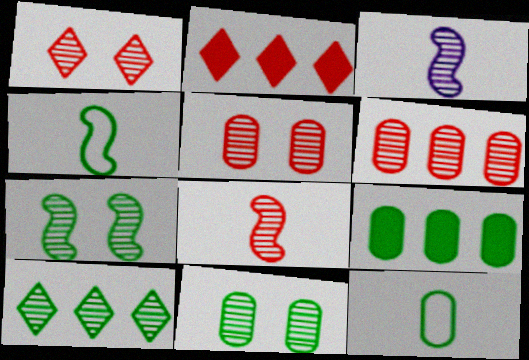[[1, 6, 8], 
[3, 5, 10], 
[9, 11, 12]]